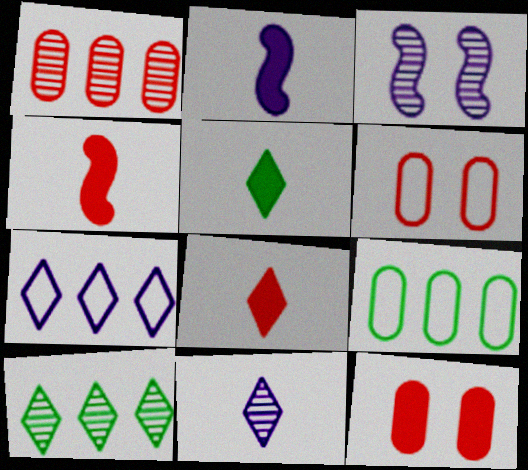[[2, 6, 10], 
[3, 8, 9]]